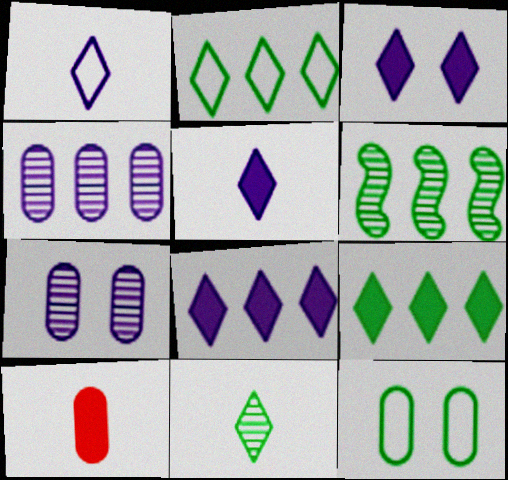[[3, 5, 8], 
[4, 10, 12]]